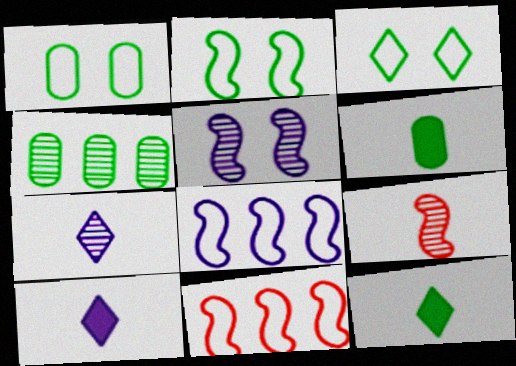[[1, 2, 3], 
[1, 4, 6], 
[2, 4, 12]]